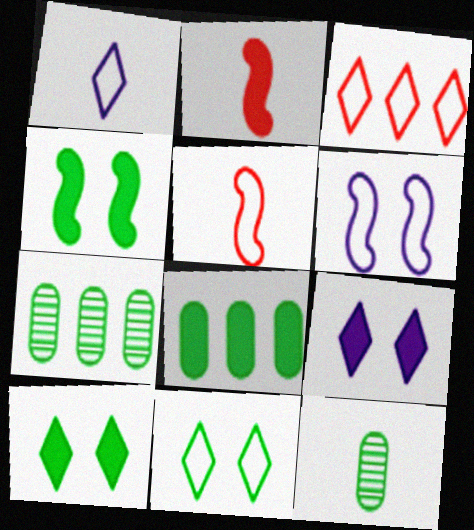[[1, 2, 12], 
[1, 3, 11], 
[2, 8, 9], 
[5, 7, 9]]